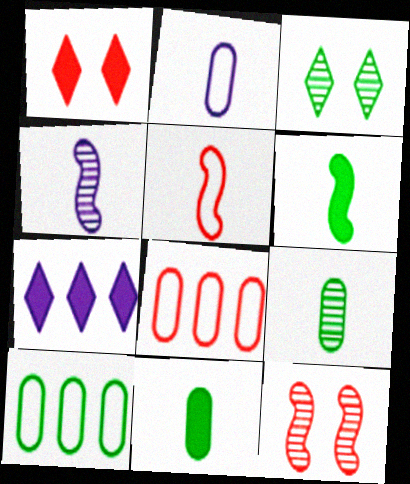[[1, 4, 10], 
[3, 6, 10], 
[4, 5, 6]]